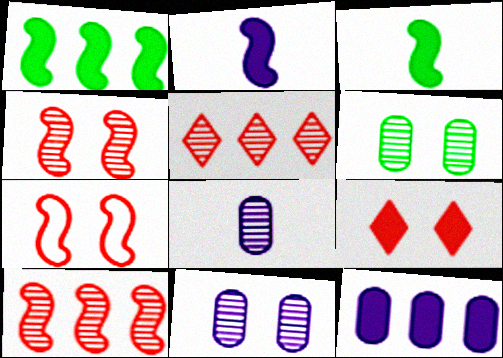[[3, 9, 12]]